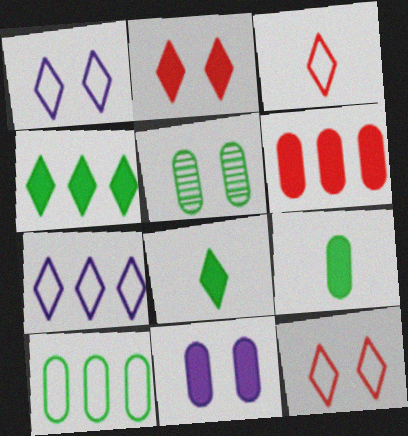[[5, 9, 10], 
[6, 9, 11]]